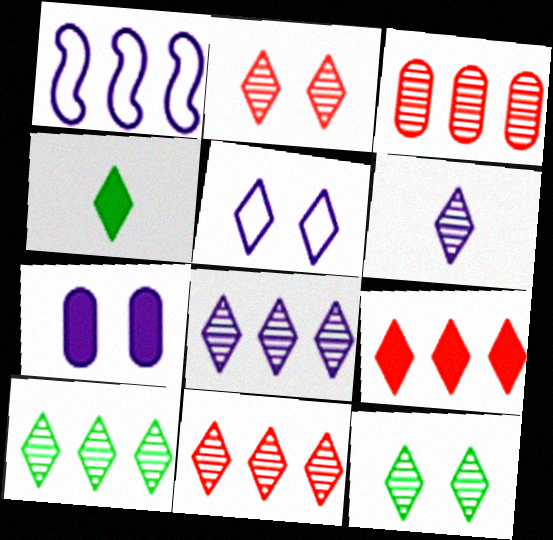[[1, 6, 7], 
[2, 6, 10], 
[4, 5, 11], 
[6, 11, 12], 
[8, 10, 11]]